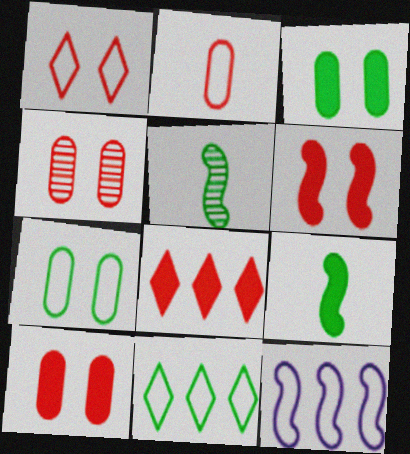[[1, 4, 6], 
[3, 5, 11], 
[5, 6, 12]]